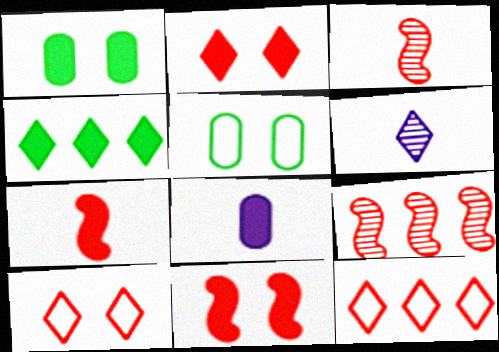[[4, 6, 10], 
[4, 8, 11]]